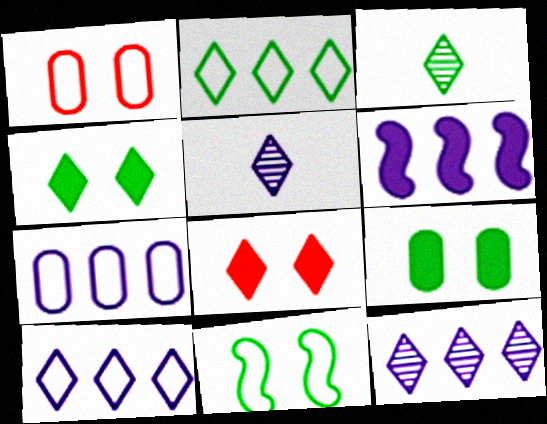[[1, 3, 6], 
[2, 3, 4], 
[2, 5, 8], 
[3, 8, 10], 
[6, 7, 12]]